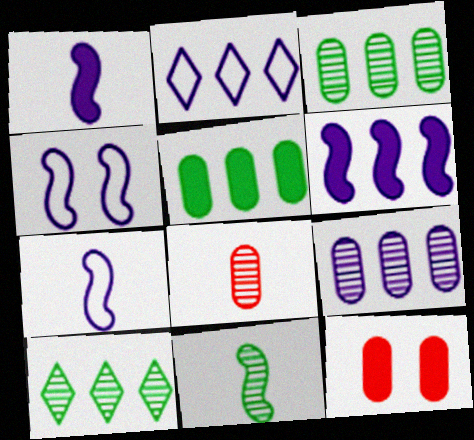[[2, 6, 9], 
[2, 11, 12], 
[7, 10, 12]]